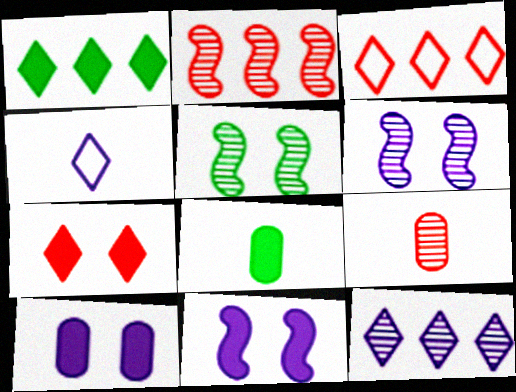[[1, 3, 12], 
[3, 6, 8], 
[5, 9, 12]]